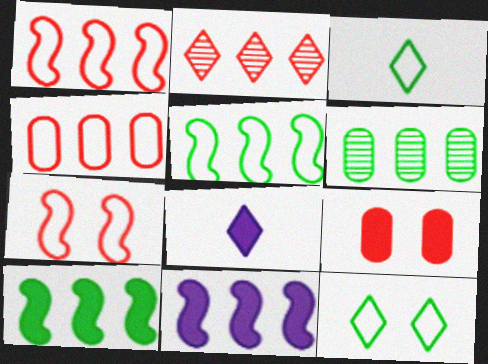[[2, 8, 12], 
[6, 7, 8], 
[8, 9, 10]]